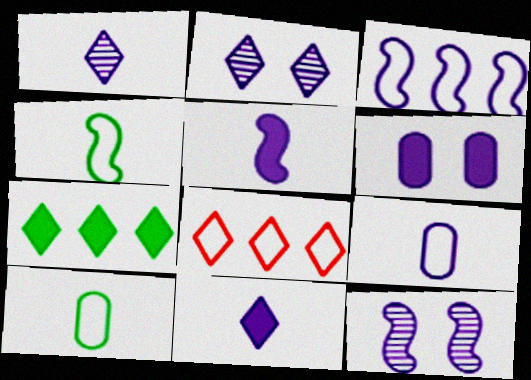[[1, 3, 6], 
[1, 5, 9], 
[3, 5, 12]]